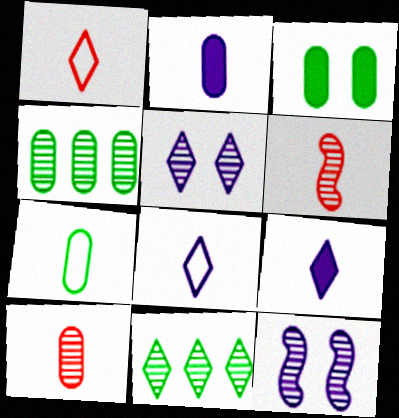[[2, 7, 10], 
[3, 4, 7], 
[4, 5, 6], 
[6, 7, 9], 
[10, 11, 12]]